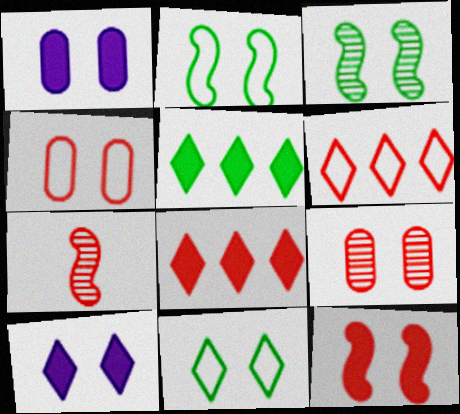[[2, 9, 10], 
[3, 4, 10], 
[4, 7, 8]]